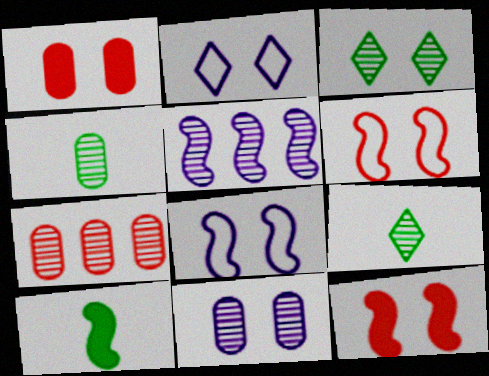[[1, 3, 8], 
[2, 7, 10], 
[4, 7, 11], 
[5, 6, 10]]